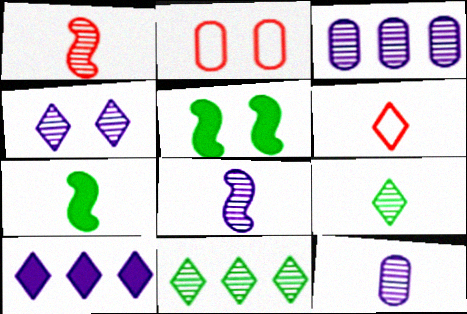[[1, 9, 12], 
[2, 4, 5], 
[3, 4, 8], 
[3, 5, 6], 
[6, 7, 12]]